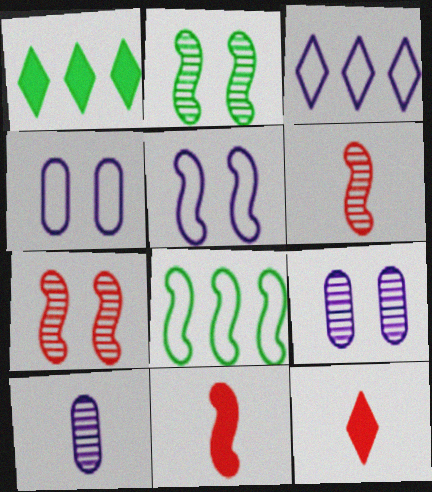[[1, 4, 6], 
[8, 9, 12]]